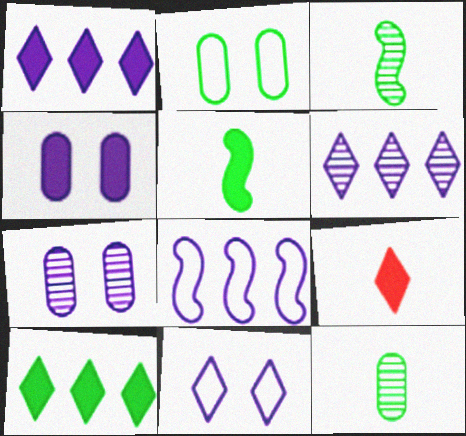[[2, 3, 10]]